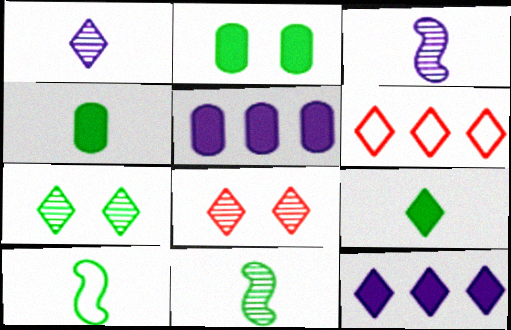[[2, 3, 6], 
[5, 8, 10]]